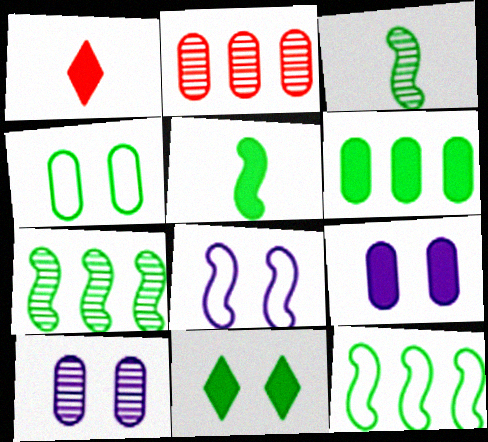[[1, 10, 12], 
[5, 6, 11]]